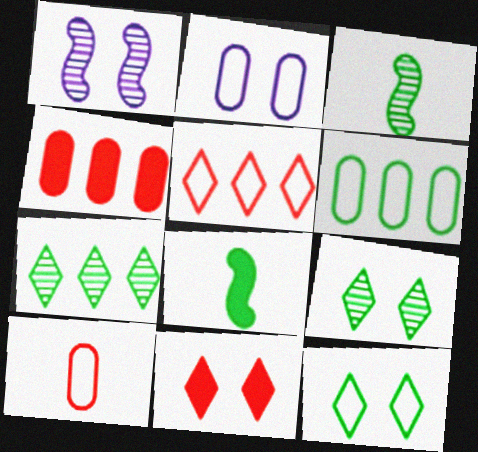[[2, 6, 10], 
[6, 8, 9]]